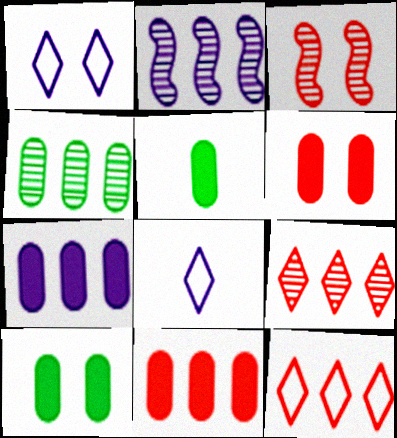[[1, 3, 10], 
[2, 4, 9], 
[5, 6, 7]]